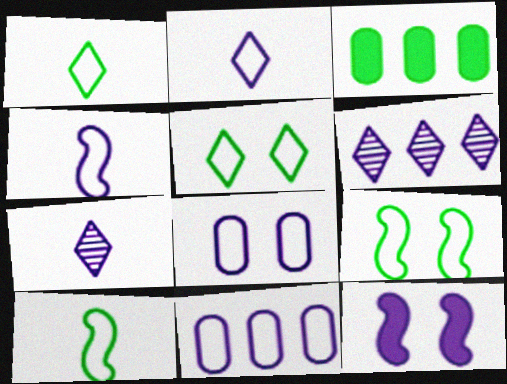[[7, 11, 12]]